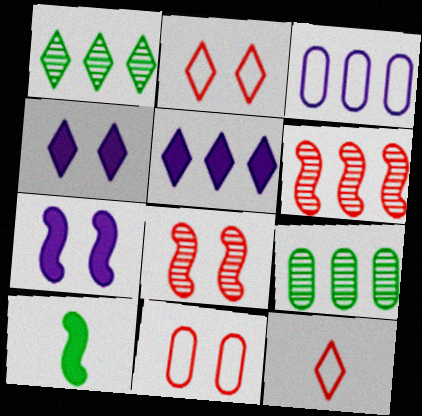[[1, 4, 12], 
[7, 9, 12]]